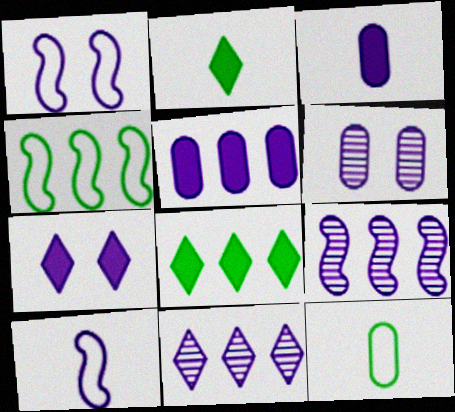[[1, 3, 11], 
[1, 6, 7]]